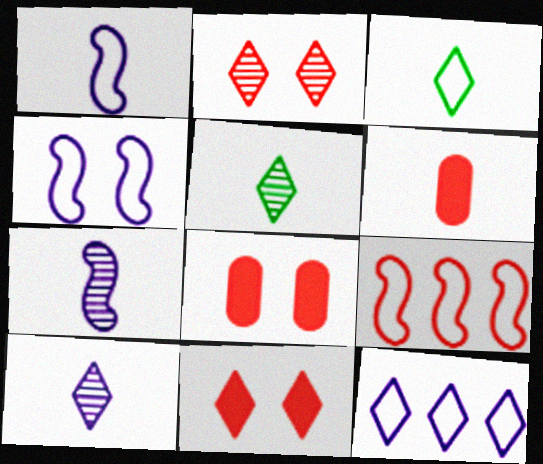[[1, 5, 6], 
[2, 6, 9], 
[3, 6, 7], 
[5, 11, 12]]